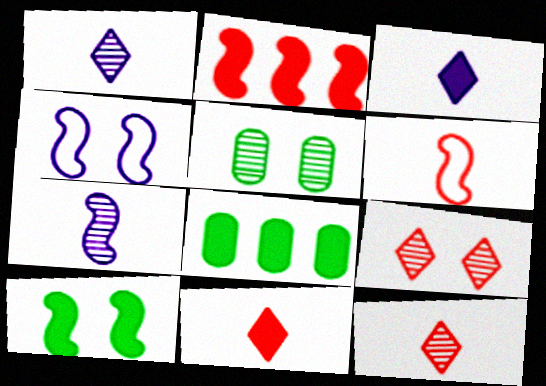[[4, 8, 12]]